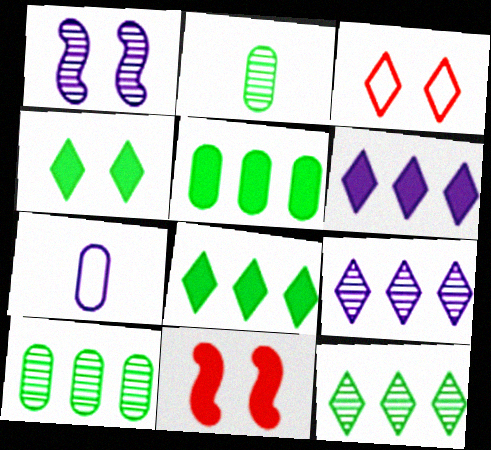[[1, 6, 7], 
[7, 11, 12]]